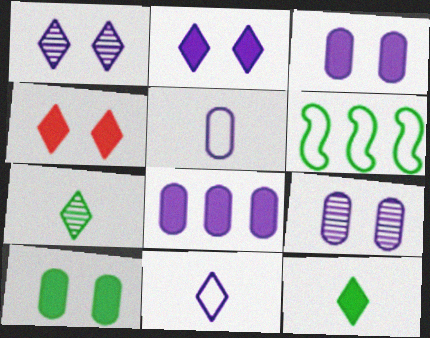[[5, 8, 9], 
[6, 7, 10]]